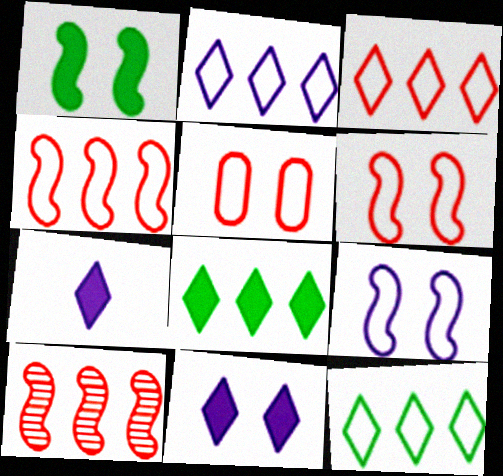[[2, 3, 12]]